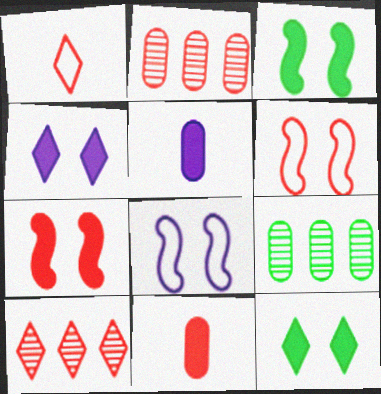[[1, 2, 7], 
[6, 10, 11]]